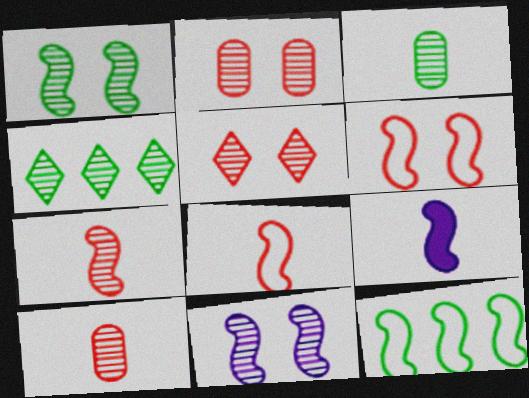[[1, 3, 4], 
[4, 10, 11]]